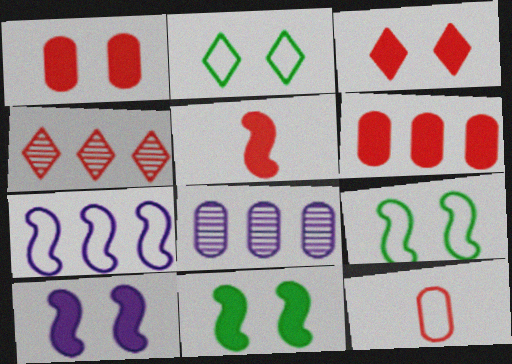[[2, 5, 8], 
[2, 7, 12], 
[3, 5, 6]]